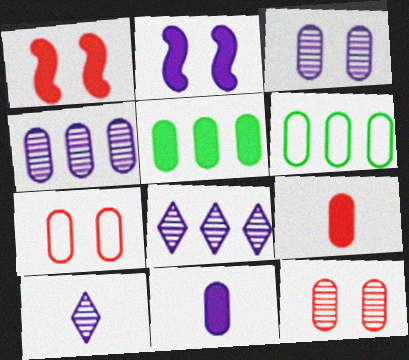[[1, 6, 10], 
[3, 6, 9], 
[6, 11, 12]]